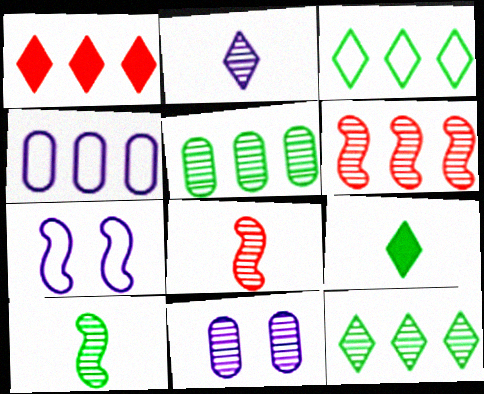[[8, 11, 12]]